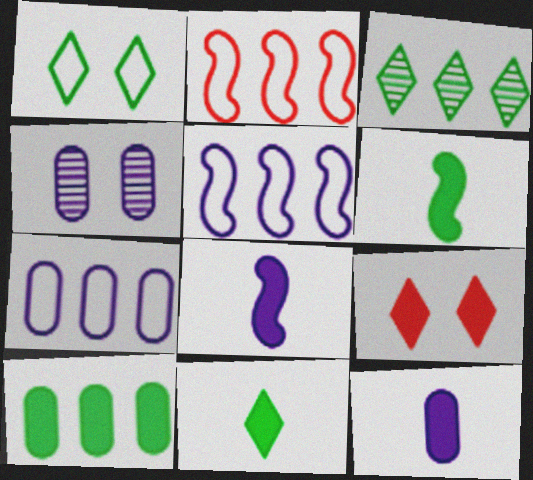[[1, 3, 11], 
[2, 4, 11], 
[4, 7, 12], 
[8, 9, 10]]